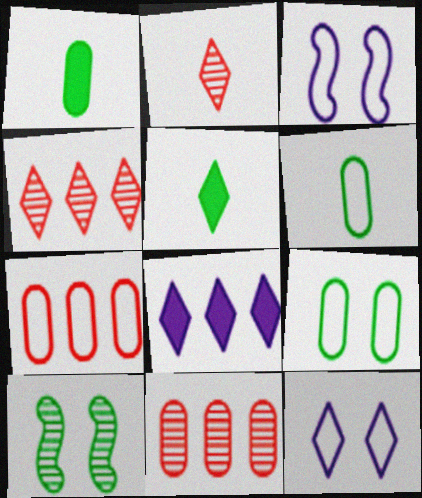[[1, 3, 4], 
[3, 5, 11], 
[4, 5, 12]]